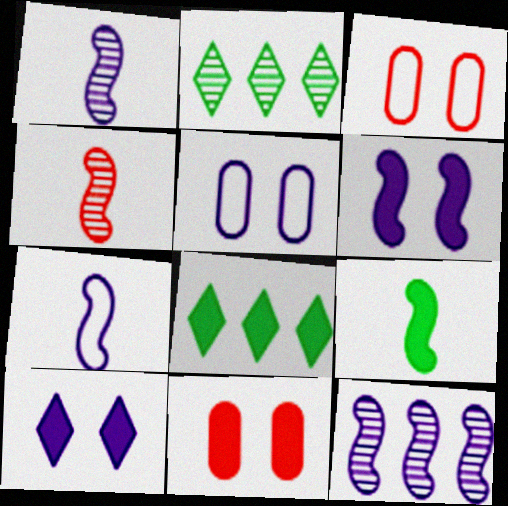[[1, 3, 8], 
[2, 7, 11], 
[4, 5, 8], 
[4, 7, 9], 
[6, 7, 12]]